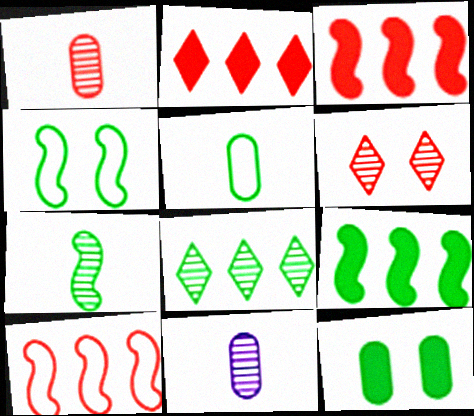[[2, 4, 11], 
[4, 7, 9]]